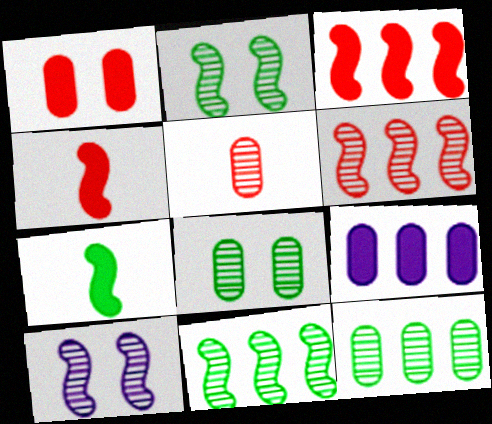[]